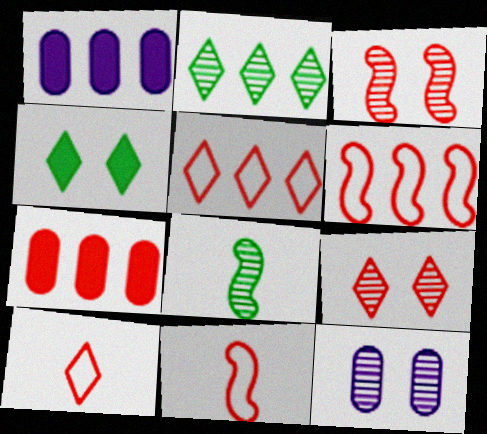[[1, 2, 6], 
[3, 7, 10], 
[7, 9, 11]]